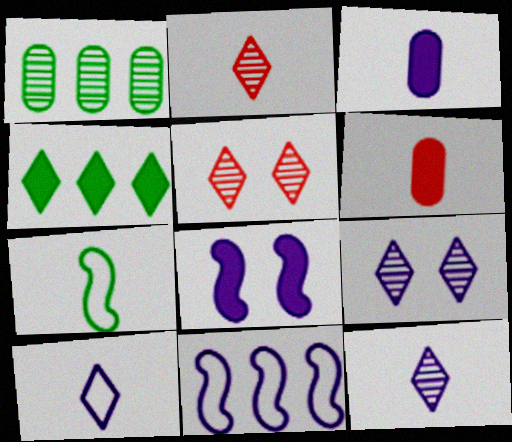[[2, 3, 7], 
[3, 9, 11], 
[4, 5, 10], 
[4, 6, 8], 
[6, 7, 12]]